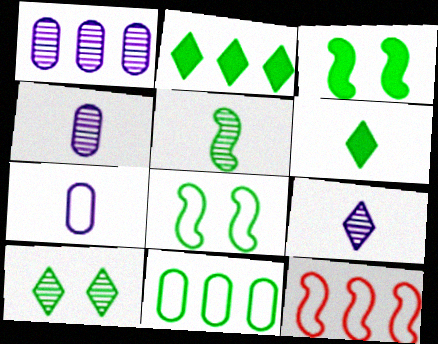[[1, 2, 12]]